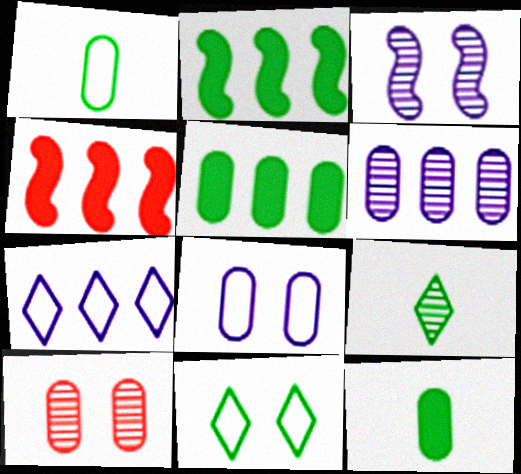[[4, 8, 9]]